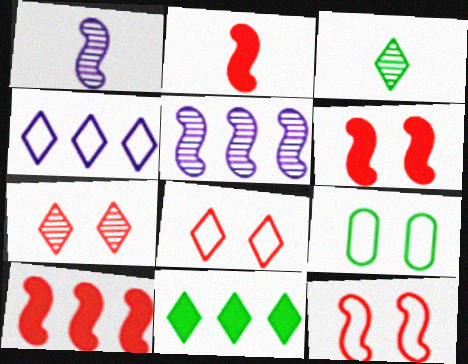[[2, 6, 10]]